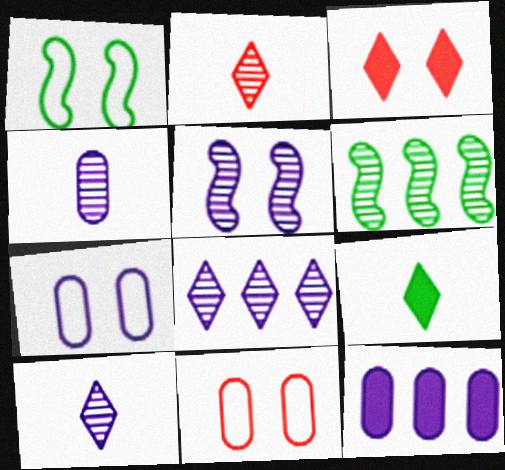[[1, 2, 12], 
[4, 5, 8], 
[4, 7, 12]]